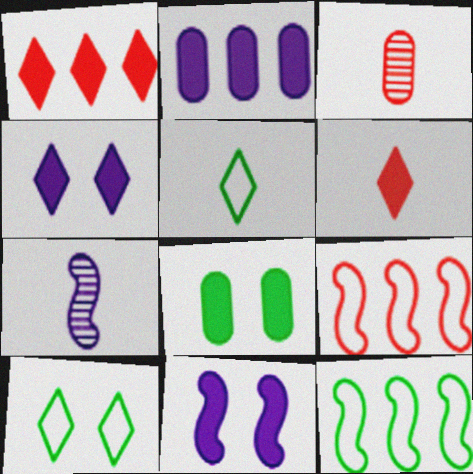[[3, 4, 12]]